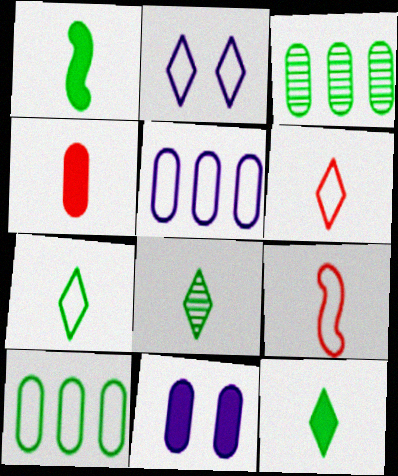[[2, 9, 10], 
[7, 8, 12]]